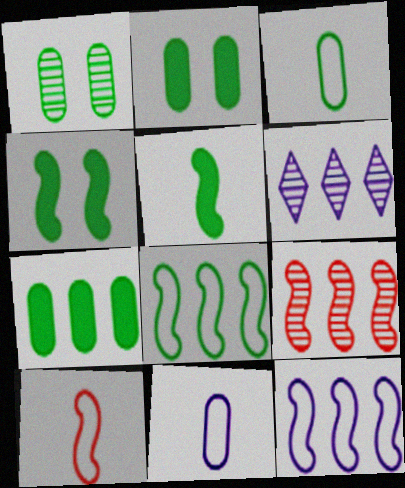[[1, 3, 7], 
[2, 6, 10]]